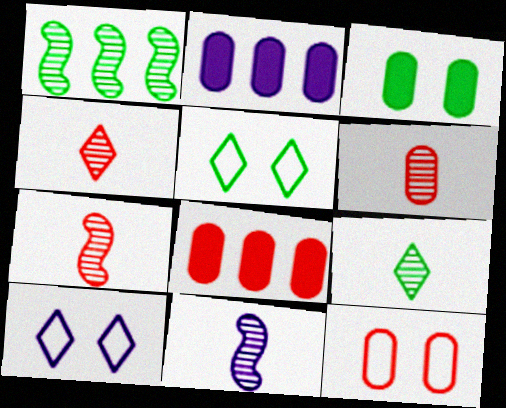[[2, 5, 7], 
[2, 10, 11], 
[4, 6, 7], 
[5, 8, 11], 
[6, 8, 12], 
[6, 9, 11]]